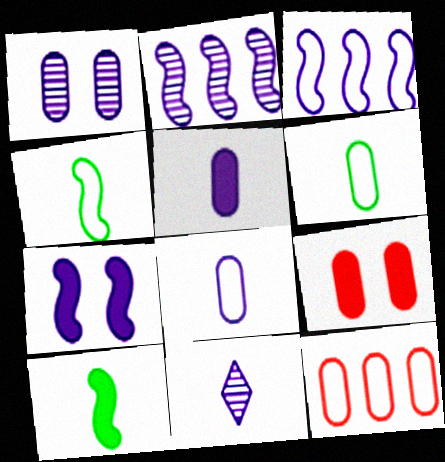[[1, 2, 11]]